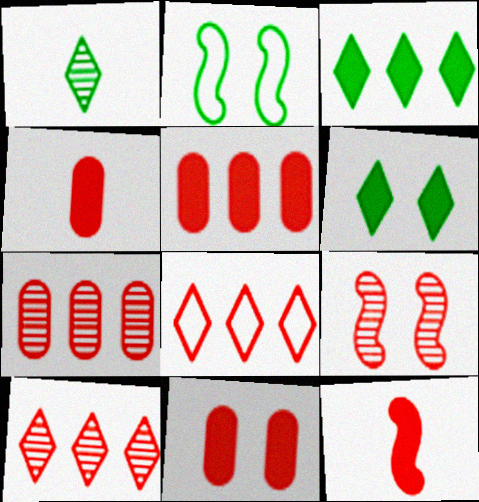[[4, 5, 11], 
[4, 8, 9]]